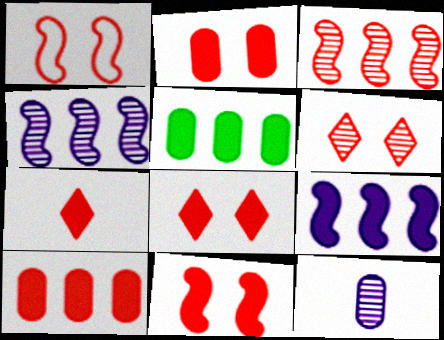[[1, 2, 6], 
[2, 8, 11], 
[7, 10, 11]]